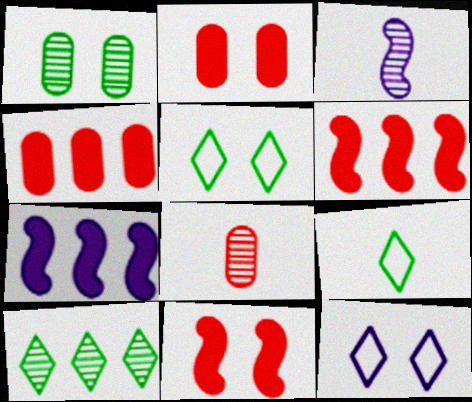[[1, 11, 12], 
[3, 4, 5], 
[5, 7, 8]]